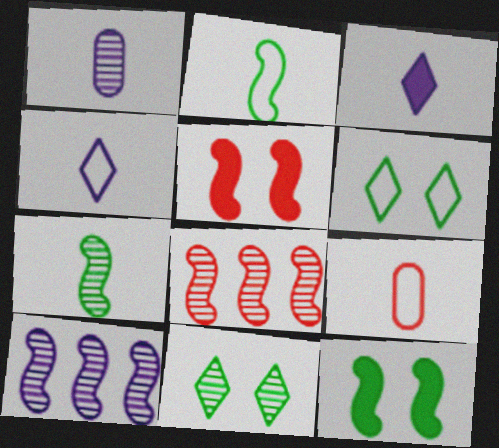[[1, 8, 11], 
[2, 4, 9], 
[2, 5, 10], 
[3, 7, 9]]